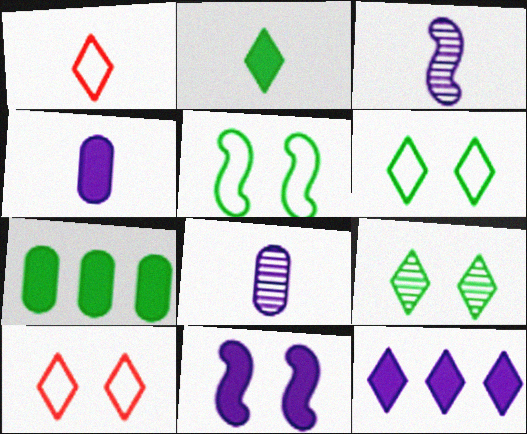[[1, 9, 12], 
[3, 7, 10], 
[4, 11, 12]]